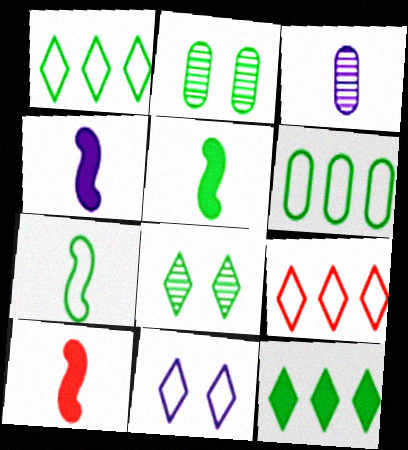[[1, 2, 5], 
[2, 4, 9], 
[2, 7, 12], 
[4, 5, 10], 
[5, 6, 8]]